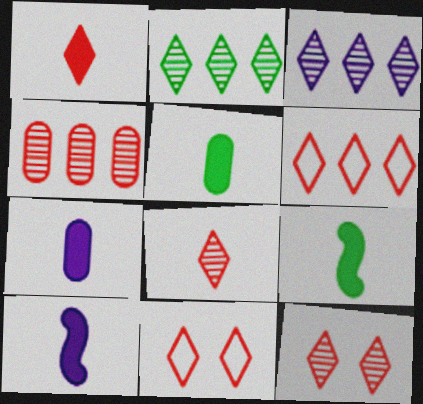[[1, 5, 10], 
[1, 6, 12], 
[1, 7, 9]]